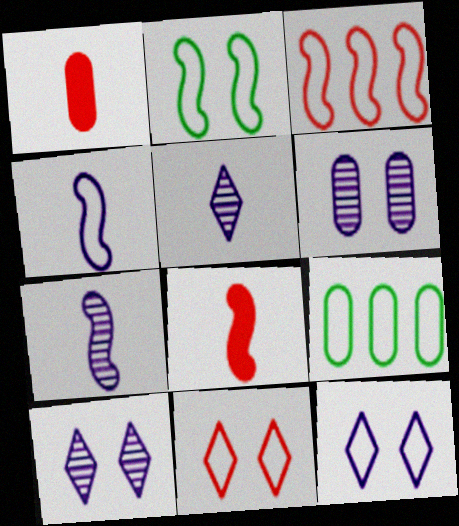[[1, 6, 9], 
[2, 3, 4], 
[4, 9, 11], 
[8, 9, 10]]